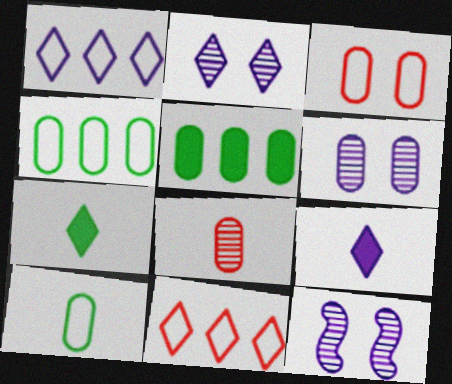[[1, 2, 9], 
[2, 6, 12], 
[2, 7, 11]]